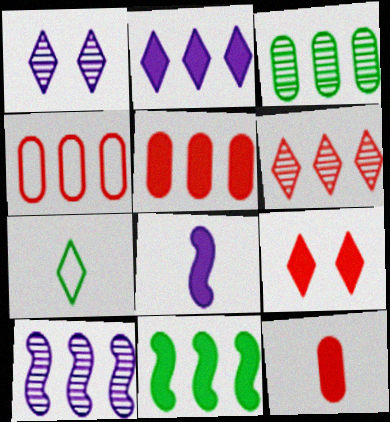[[2, 5, 11], 
[3, 6, 10]]